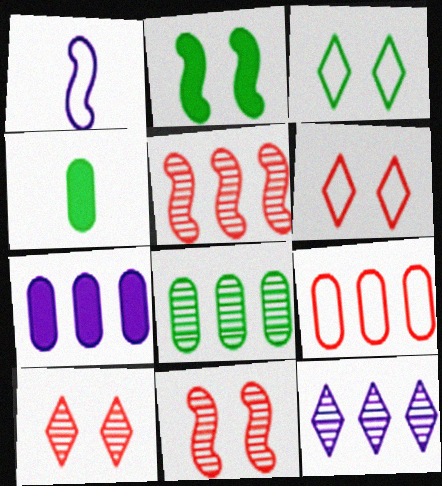[[1, 2, 5], 
[1, 3, 9], 
[5, 8, 12], 
[7, 8, 9]]